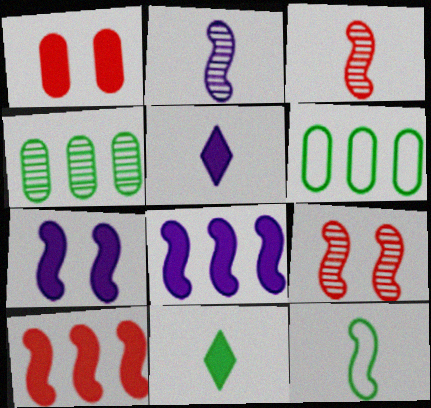[[1, 8, 11], 
[5, 6, 9], 
[8, 9, 12]]